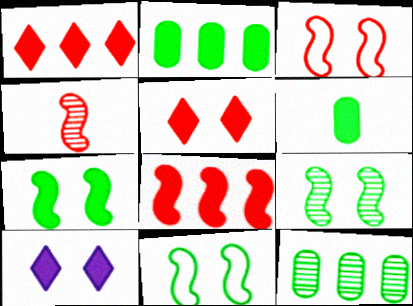[[3, 4, 8], 
[6, 8, 10], 
[7, 9, 11]]